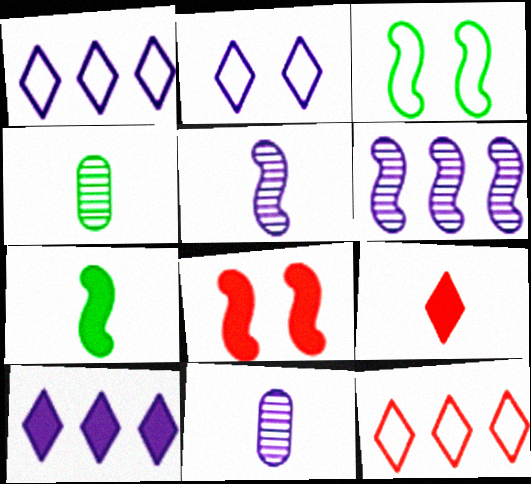[[1, 4, 8]]